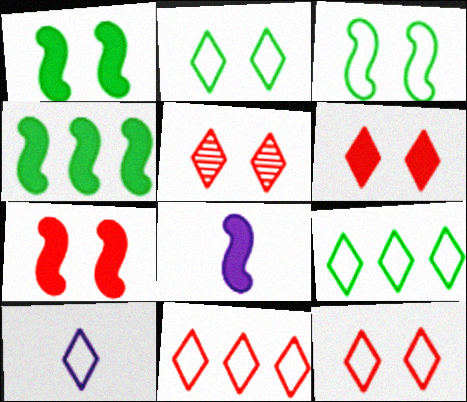[[2, 10, 11], 
[4, 7, 8], 
[5, 6, 12], 
[9, 10, 12]]